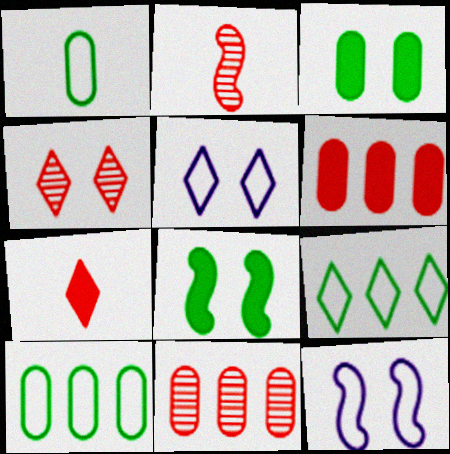[[2, 4, 11], 
[3, 4, 12]]